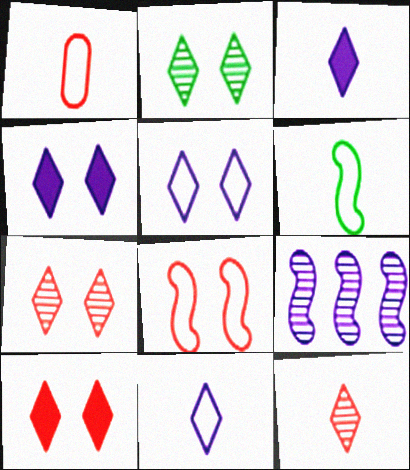[[1, 6, 11], 
[2, 5, 10]]